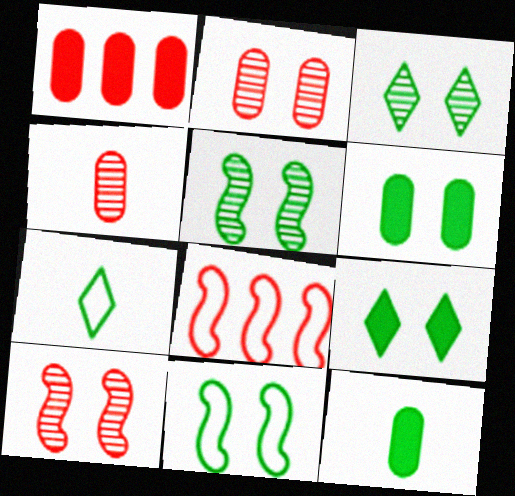[[3, 6, 11]]